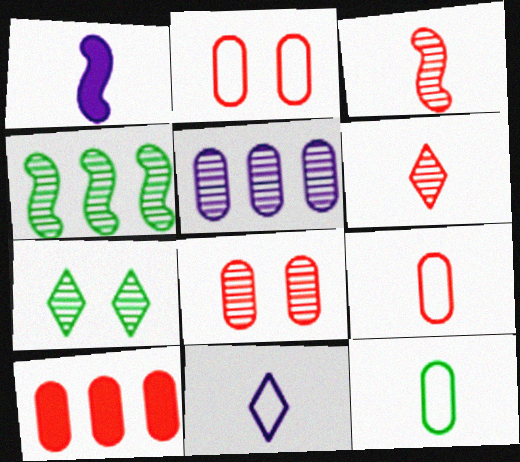[[1, 6, 12], 
[3, 5, 7], 
[8, 9, 10]]